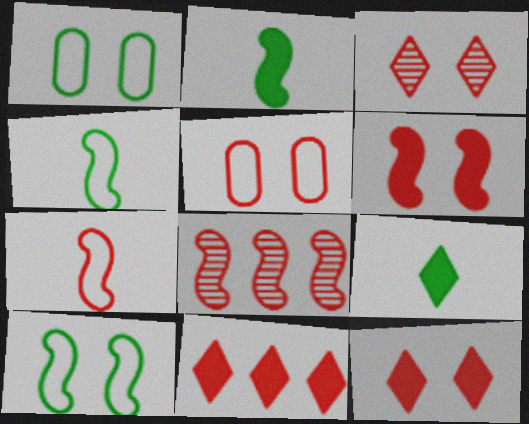[[3, 5, 6], 
[6, 7, 8]]